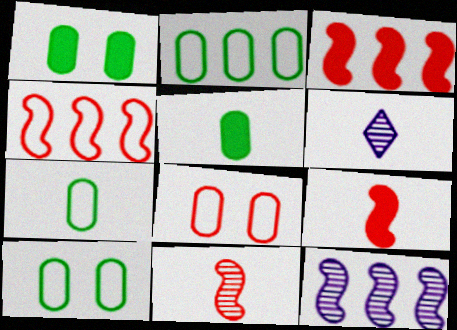[[1, 4, 6], 
[2, 7, 10], 
[3, 6, 10], 
[6, 7, 9]]